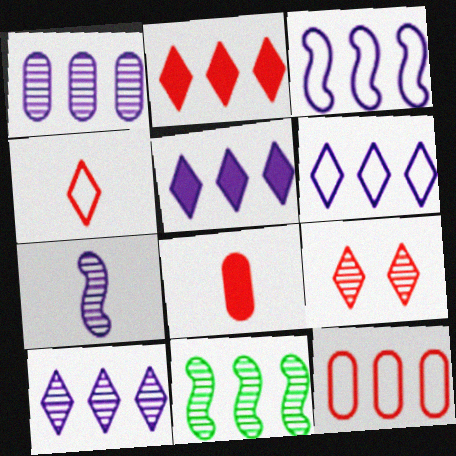[[1, 3, 5], 
[2, 4, 9], 
[5, 6, 10], 
[5, 11, 12]]